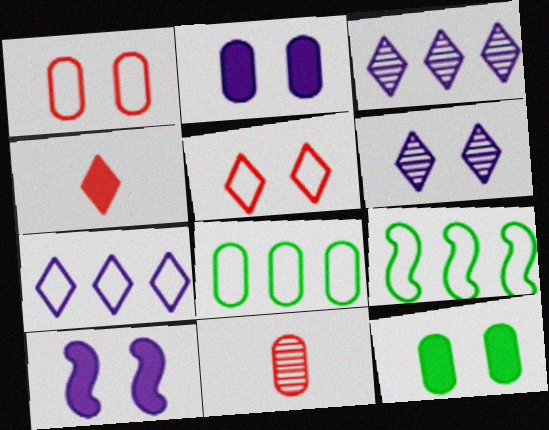[[2, 8, 11]]